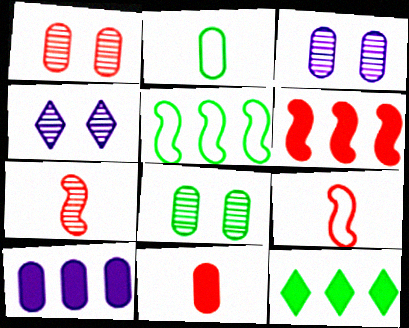[[1, 2, 10], 
[1, 3, 8], 
[2, 4, 6], 
[3, 9, 12], 
[4, 5, 11], 
[6, 10, 12]]